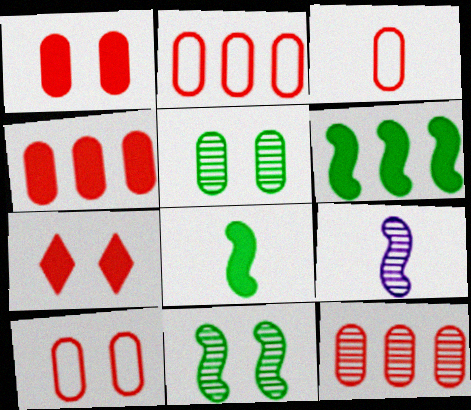[[1, 3, 12], 
[2, 3, 10], 
[2, 4, 12]]